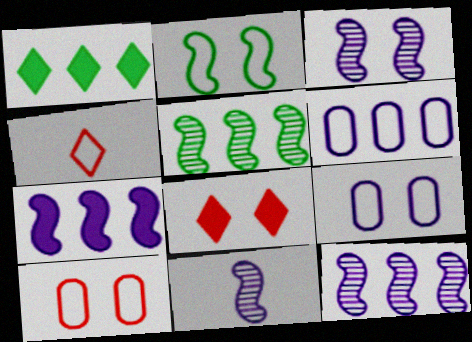[[1, 10, 11], 
[2, 4, 6], 
[3, 11, 12]]